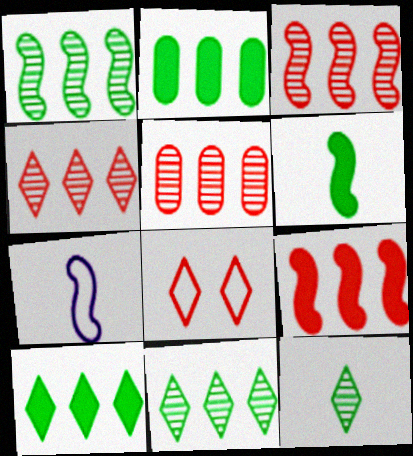[[3, 4, 5]]